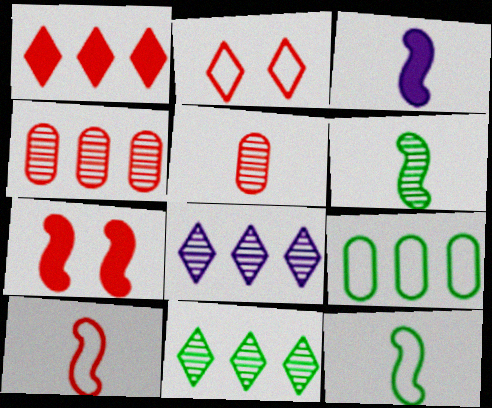[[3, 6, 10]]